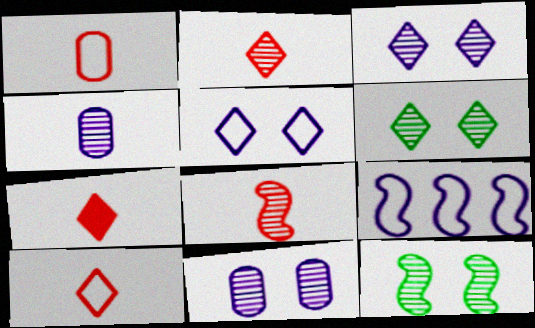[[1, 7, 8], 
[2, 7, 10]]